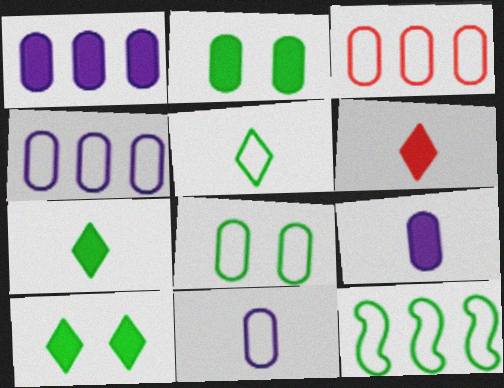[[3, 8, 11], 
[5, 8, 12]]